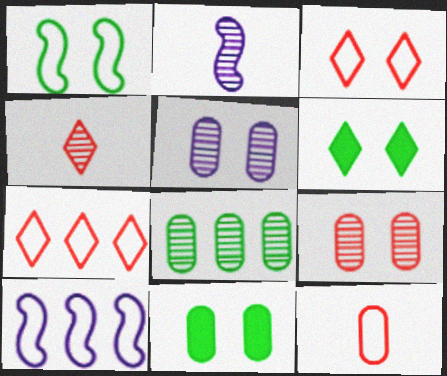[[2, 7, 11], 
[4, 10, 11]]